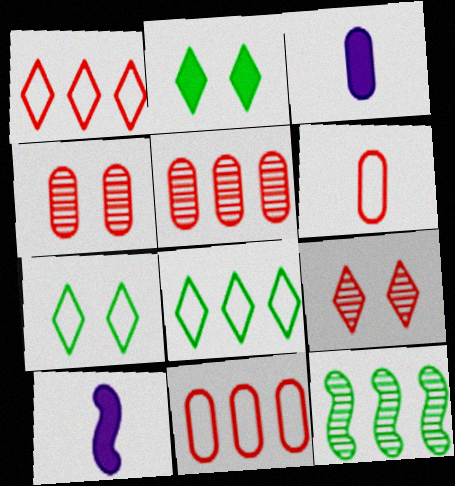[[4, 8, 10], 
[5, 7, 10]]